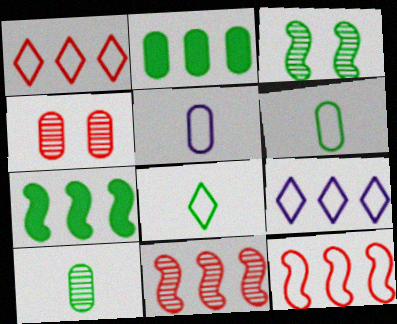[[2, 3, 8], 
[2, 4, 5], 
[2, 9, 11]]